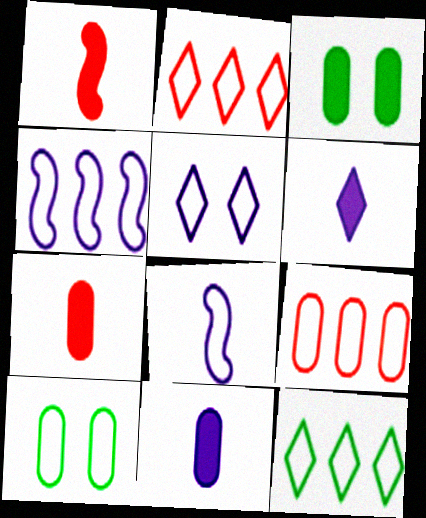[[2, 8, 10], 
[4, 9, 12]]